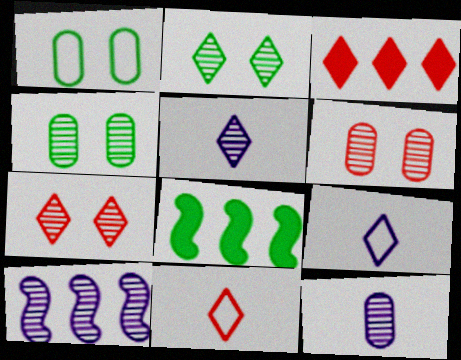[[2, 3, 9], 
[3, 7, 11], 
[6, 8, 9]]